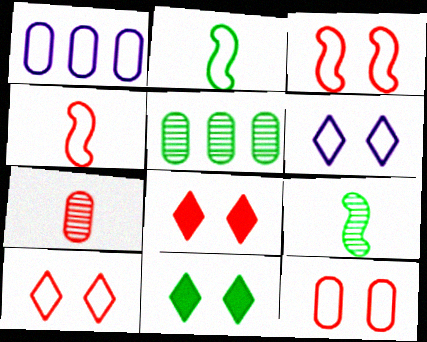[[1, 2, 10], 
[1, 8, 9], 
[2, 5, 11], 
[3, 10, 12]]